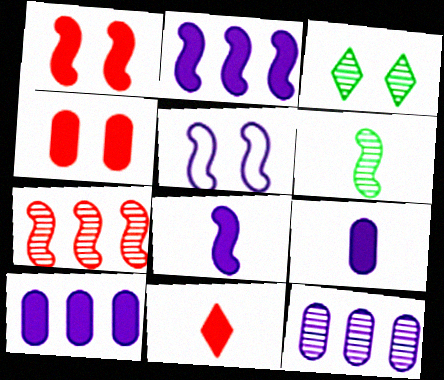[[3, 4, 5]]